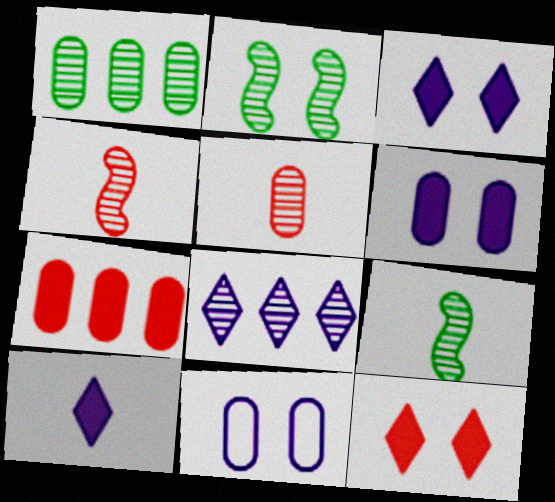[[2, 5, 8], 
[2, 11, 12]]